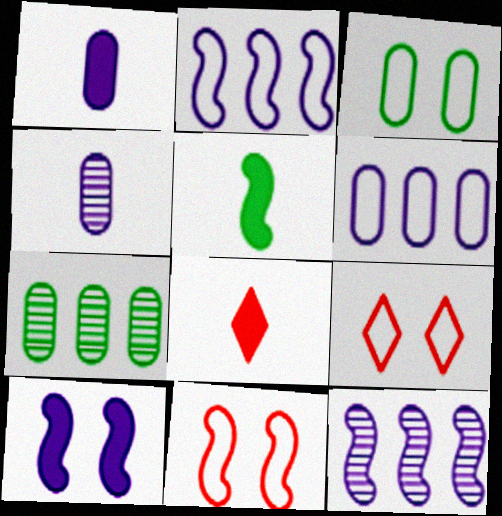[[1, 5, 8], 
[3, 8, 12], 
[5, 11, 12]]